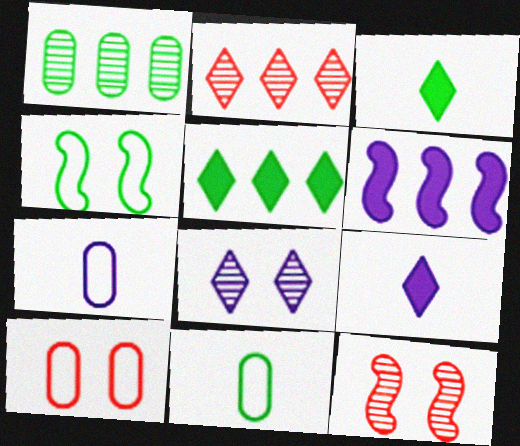[[1, 3, 4], 
[5, 7, 12], 
[6, 7, 8]]